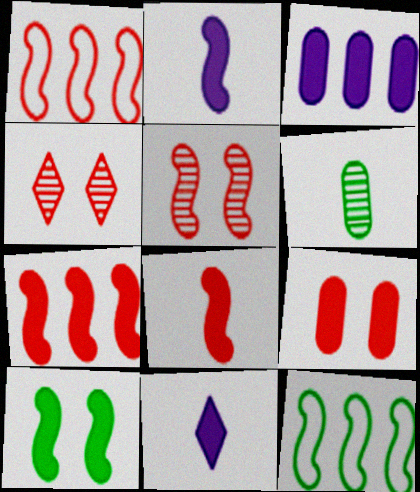[[1, 5, 8], 
[2, 5, 12], 
[2, 7, 10]]